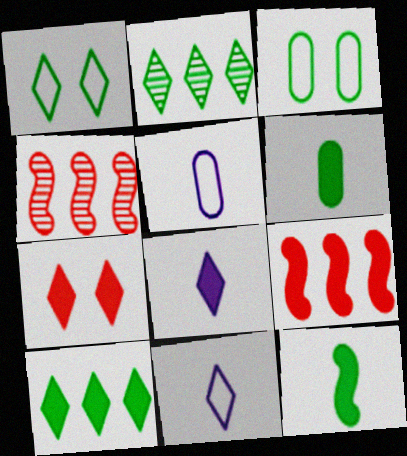[[2, 3, 12], 
[2, 7, 11], 
[3, 4, 8], 
[7, 8, 10]]